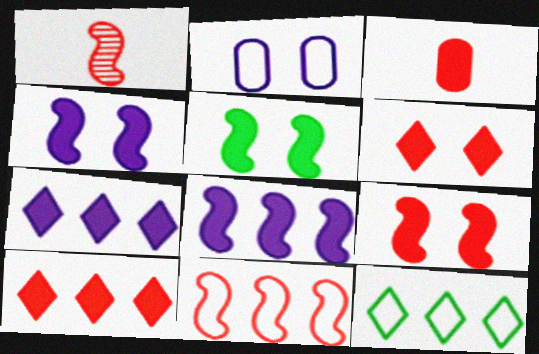[[1, 9, 11], 
[3, 5, 7], 
[3, 9, 10], 
[4, 5, 9]]